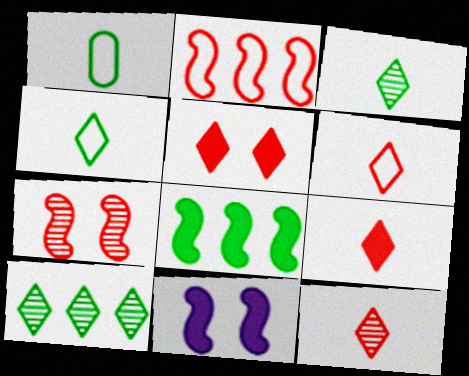[[6, 9, 12]]